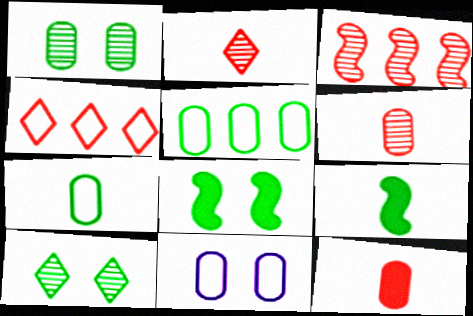[[5, 9, 10]]